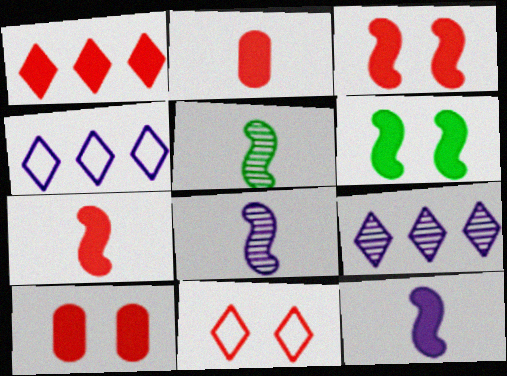[[1, 2, 3], 
[1, 7, 10], 
[4, 5, 10]]